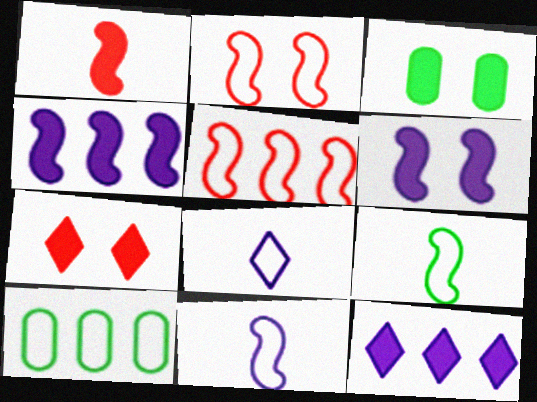[[1, 3, 12], 
[2, 8, 10], 
[3, 6, 7]]